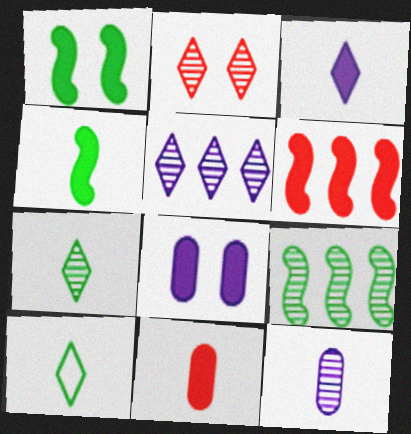[[2, 5, 7], 
[2, 9, 12], 
[3, 4, 11]]